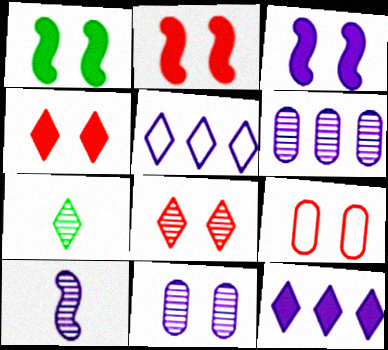[[1, 2, 3], 
[2, 8, 9], 
[4, 5, 7]]